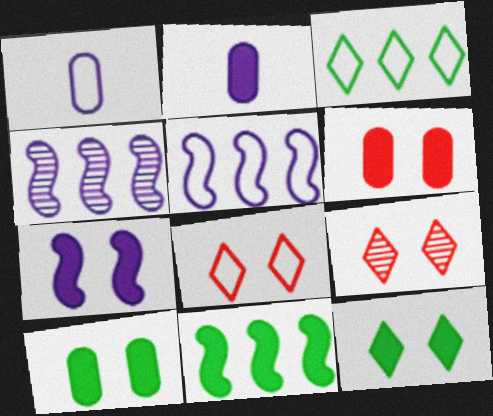[[1, 9, 11], 
[6, 7, 12]]